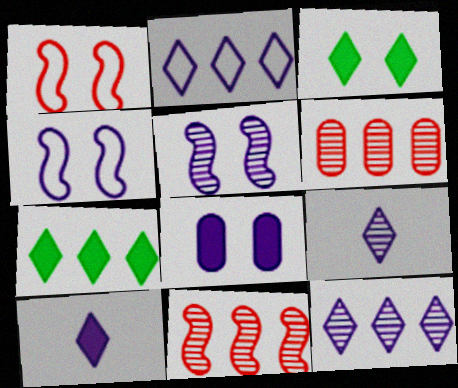[]